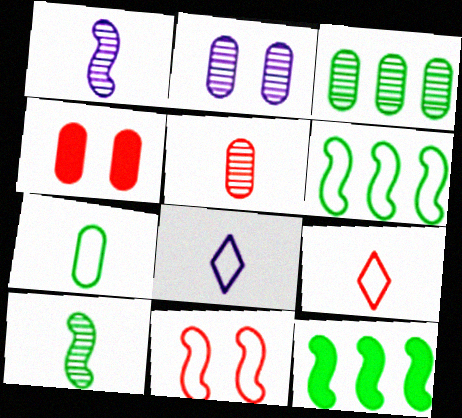[[1, 11, 12], 
[2, 3, 5], 
[2, 9, 12]]